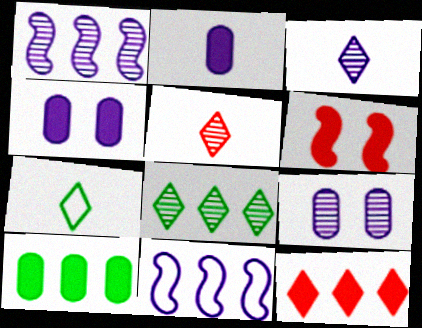[[1, 3, 9], 
[3, 4, 11]]